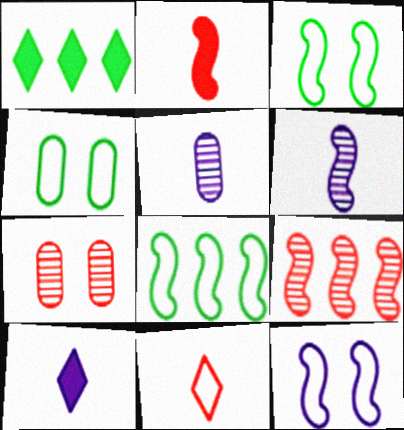[[4, 9, 10], 
[7, 8, 10]]